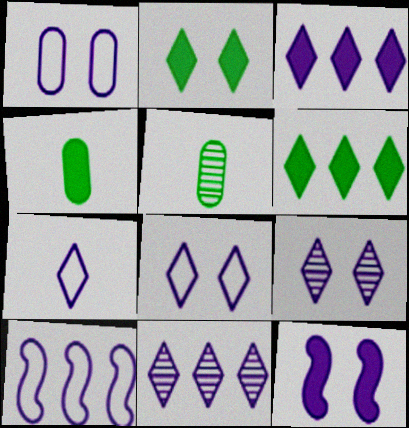[[1, 7, 10], 
[1, 9, 12], 
[3, 7, 9]]